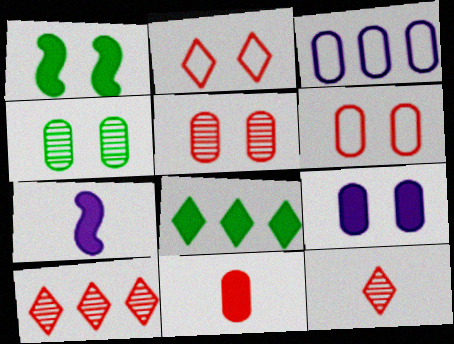[[1, 3, 12], 
[3, 4, 11], 
[4, 6, 9]]